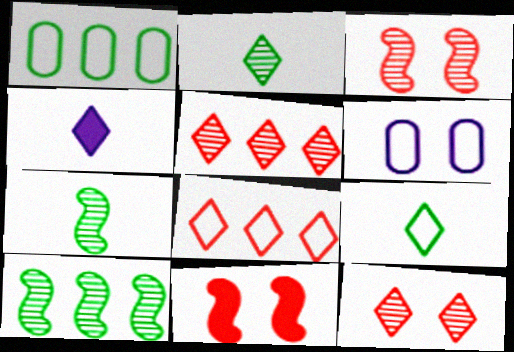[[1, 3, 4]]